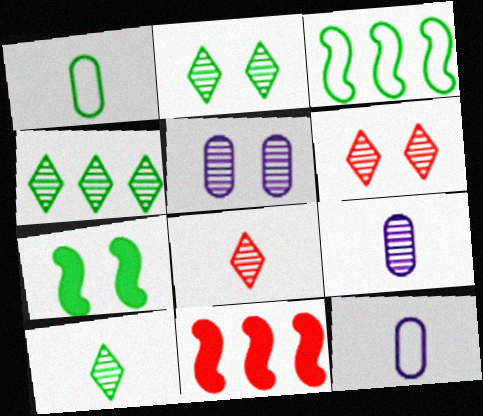[[1, 4, 7], 
[2, 4, 10], 
[2, 11, 12]]